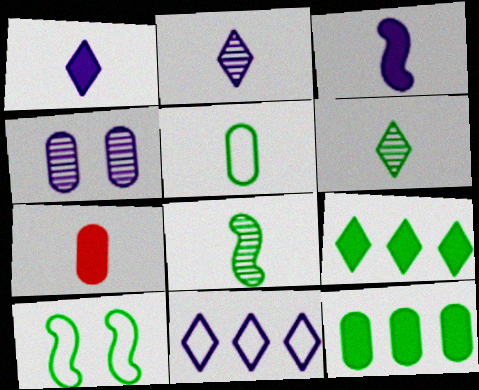[[3, 4, 11], 
[6, 10, 12]]